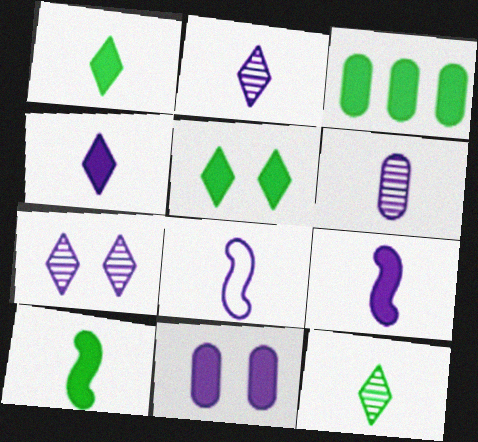[[3, 5, 10], 
[4, 6, 8]]